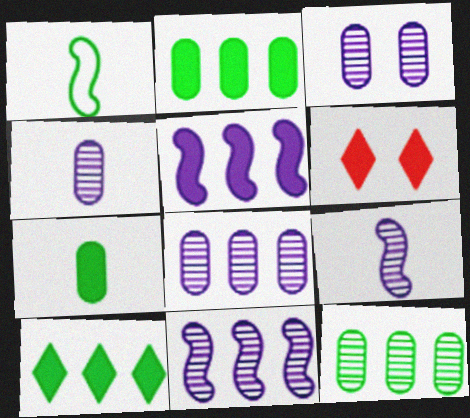[[1, 6, 8], 
[3, 4, 8], 
[5, 6, 7]]